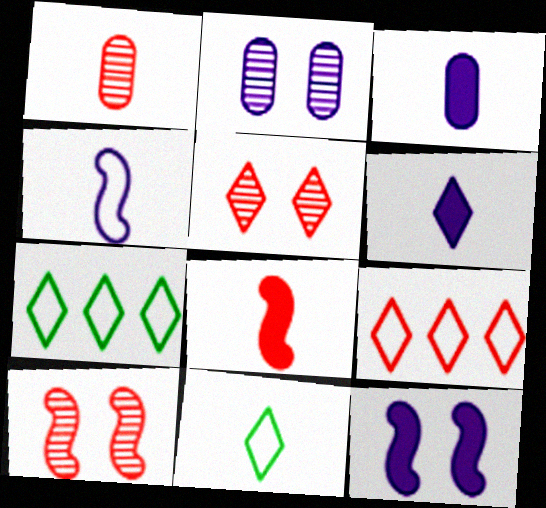[[1, 7, 12], 
[2, 7, 8], 
[3, 7, 10], 
[5, 6, 7]]